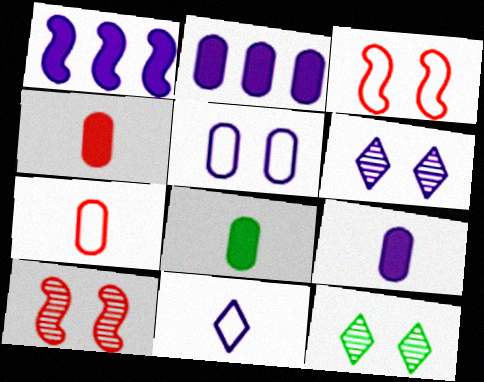[[1, 7, 12], 
[4, 8, 9]]